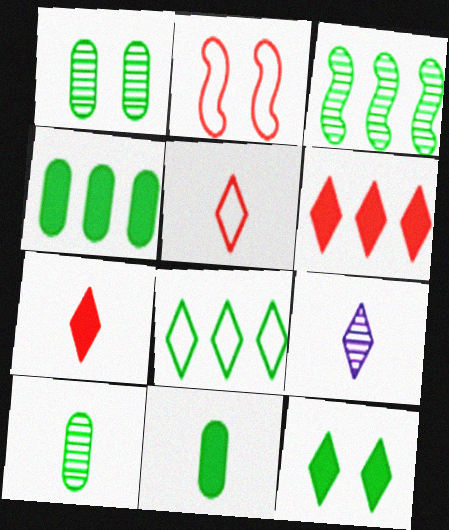[[2, 4, 9], 
[3, 4, 8]]